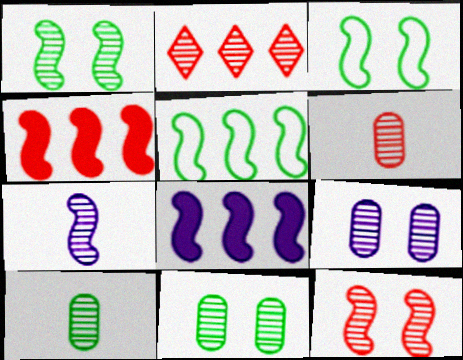[[2, 6, 12], 
[2, 7, 11], 
[3, 4, 7]]